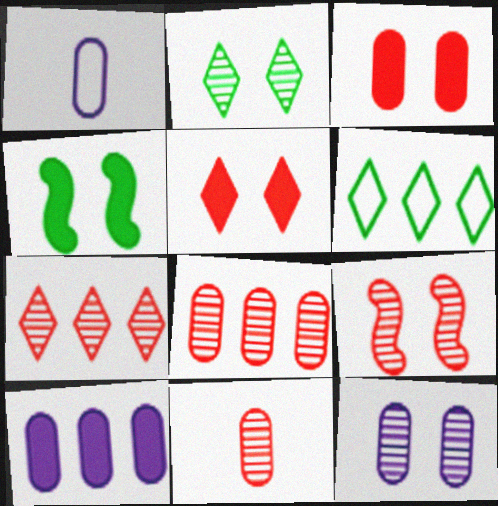[[1, 4, 7], 
[1, 10, 12], 
[2, 9, 12], 
[7, 9, 11]]